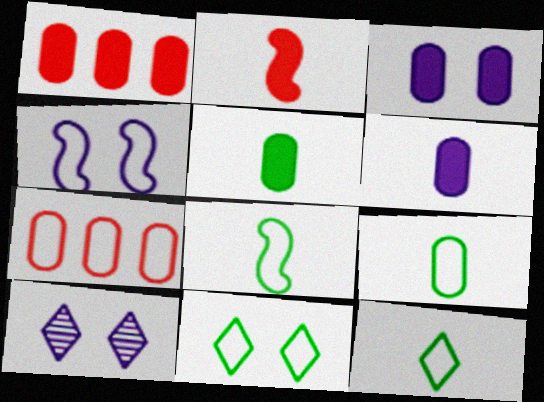[[1, 3, 5], 
[1, 8, 10], 
[3, 4, 10], 
[4, 7, 12], 
[8, 9, 12]]